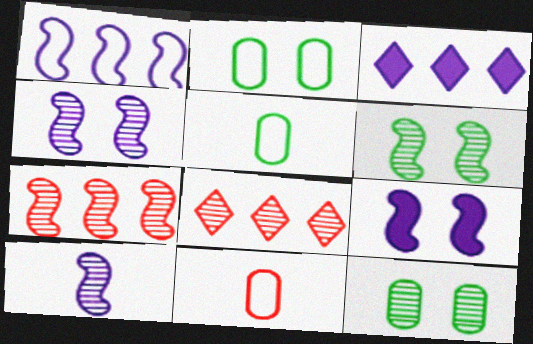[[1, 9, 10], 
[3, 6, 11], 
[5, 8, 9], 
[6, 7, 10], 
[8, 10, 12]]